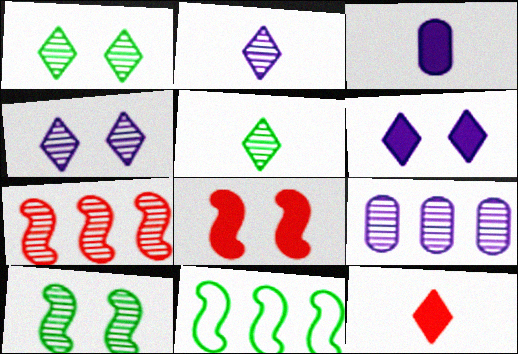[]